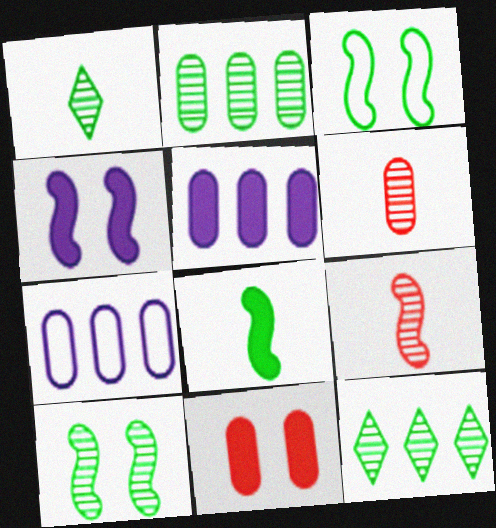[[1, 2, 10]]